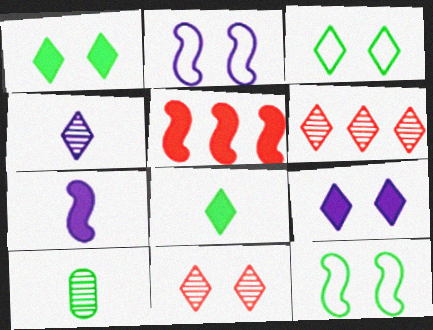[[3, 9, 11]]